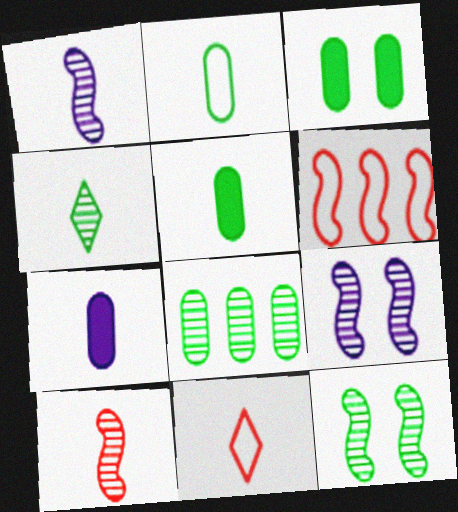[[1, 5, 11], 
[2, 3, 8], 
[4, 8, 12]]